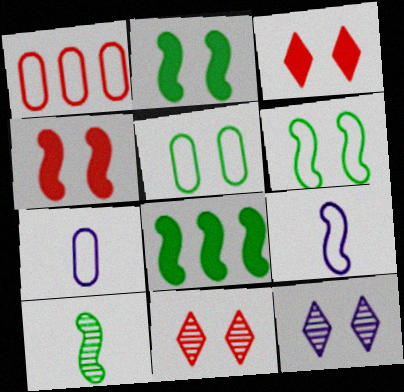[[1, 5, 7], 
[4, 5, 12], 
[6, 8, 10], 
[7, 8, 11]]